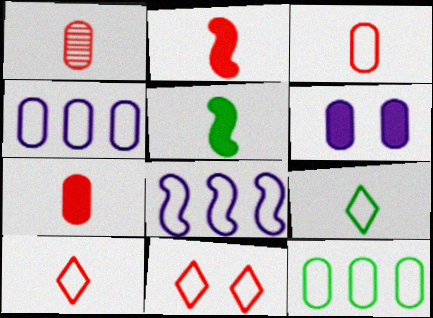[[1, 2, 10], 
[1, 3, 7], 
[1, 6, 12]]